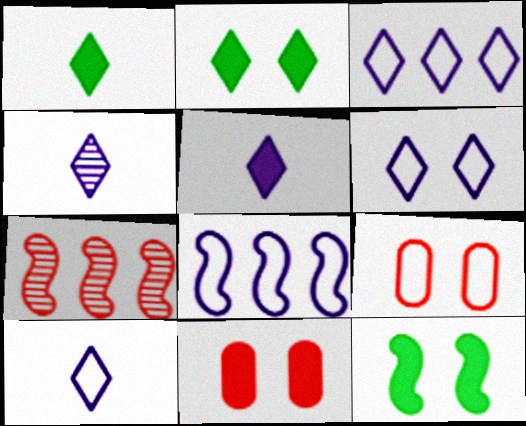[[3, 6, 10], 
[4, 5, 10]]